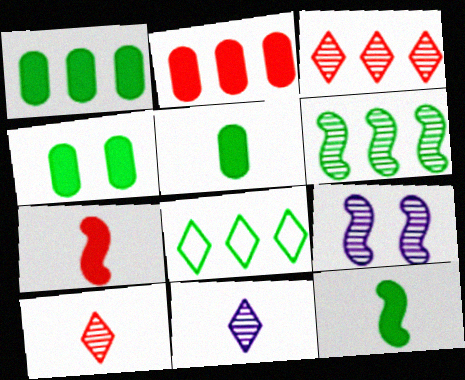[[1, 4, 5], 
[1, 6, 8]]